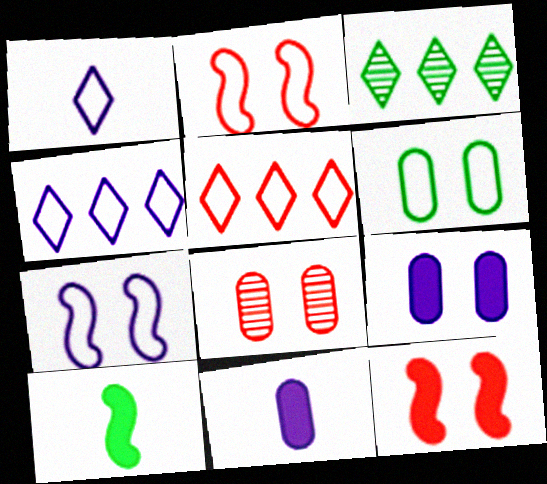[[2, 3, 11], 
[3, 6, 10], 
[4, 8, 10], 
[6, 8, 9]]